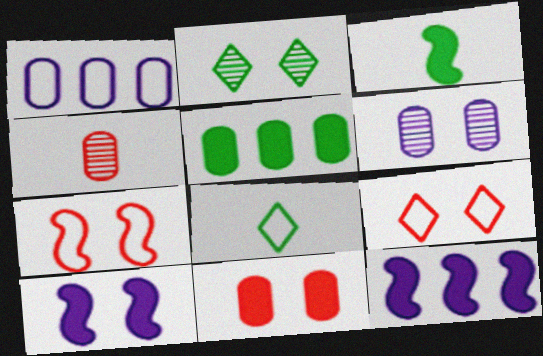[[1, 7, 8]]